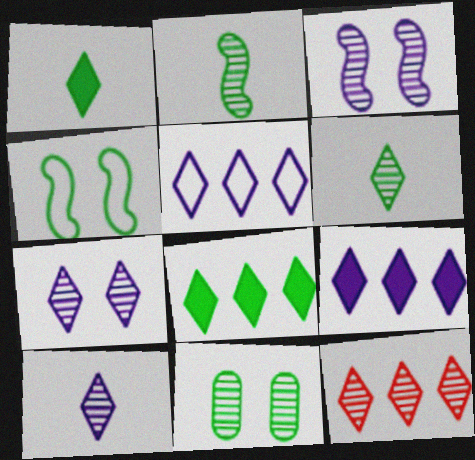[[5, 8, 12], 
[6, 7, 12]]